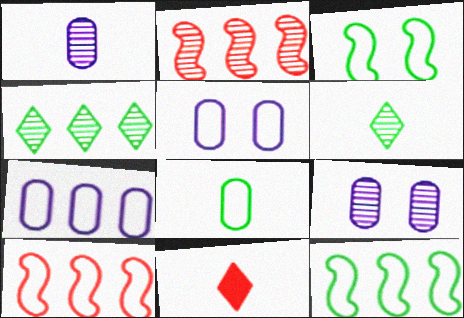[[2, 6, 9], 
[9, 11, 12]]